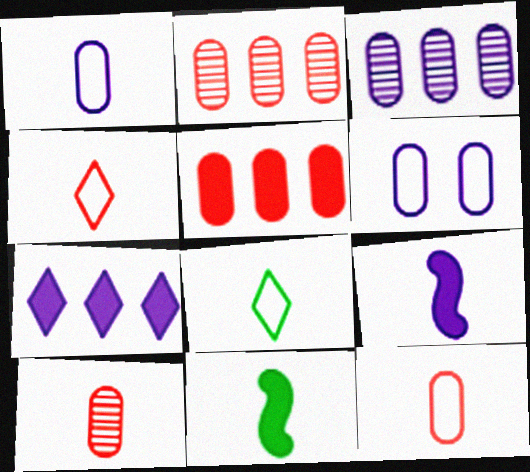[[8, 9, 10]]